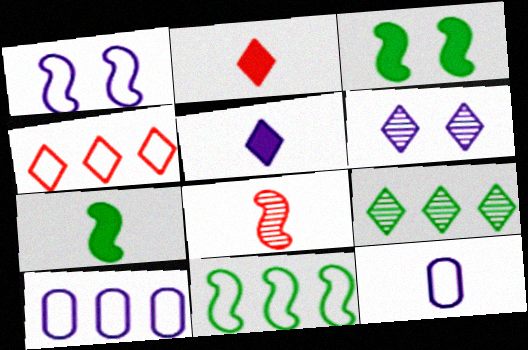[[4, 10, 11]]